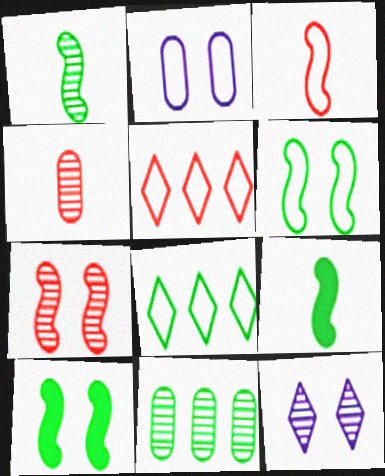[[2, 3, 8]]